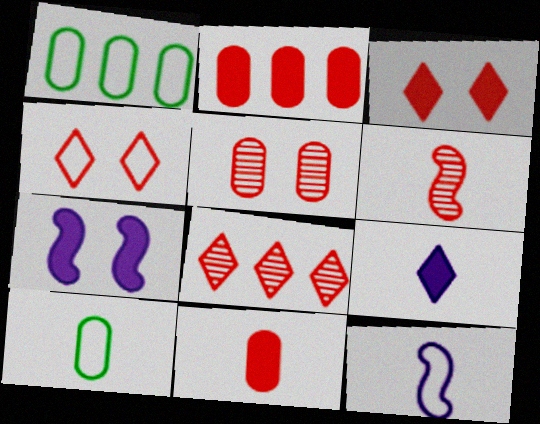[[1, 4, 12], 
[2, 4, 6], 
[5, 6, 8], 
[6, 9, 10], 
[7, 8, 10]]